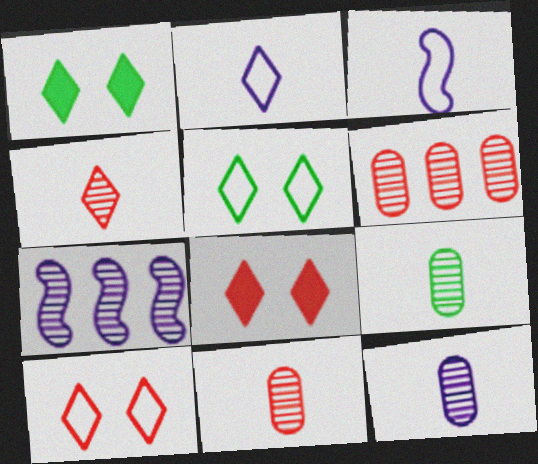[[1, 3, 6], 
[9, 11, 12]]